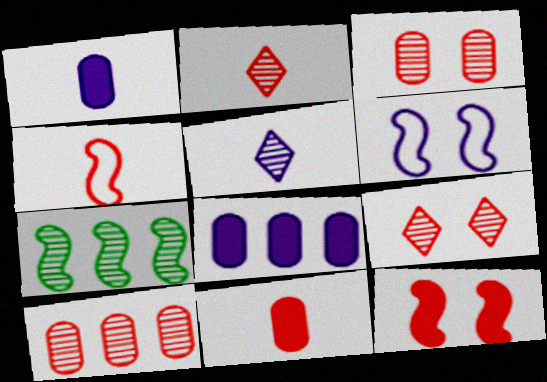[[2, 4, 11], 
[3, 5, 7], 
[5, 6, 8]]